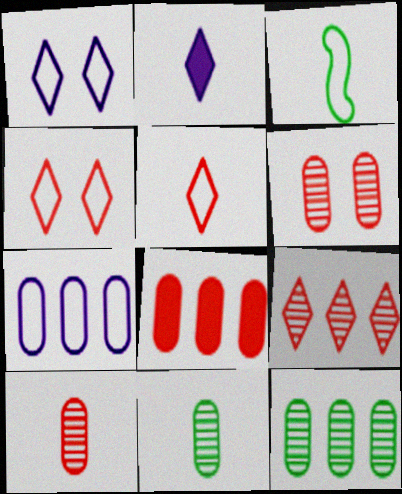[[2, 3, 10], 
[3, 4, 7], 
[7, 8, 12]]